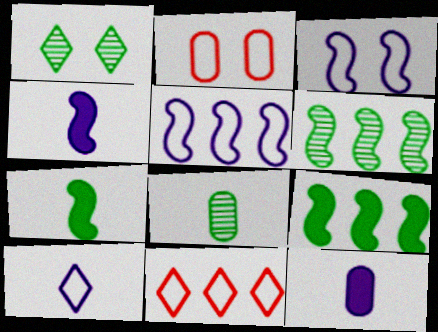[[1, 6, 8]]